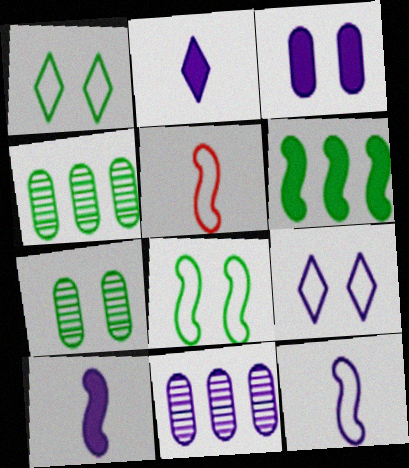[[9, 10, 11]]